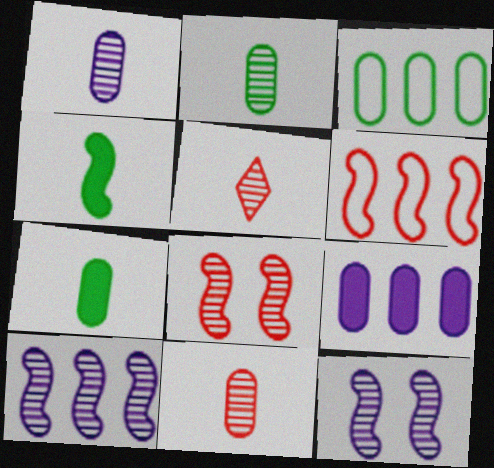[[1, 2, 11], 
[4, 6, 12]]